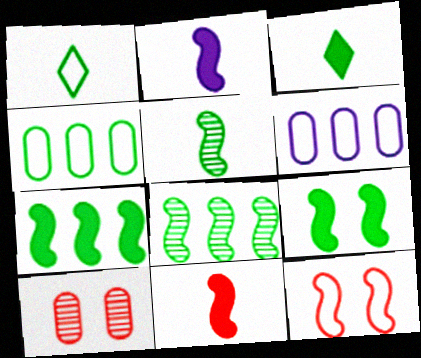[[1, 6, 12], 
[2, 8, 12]]